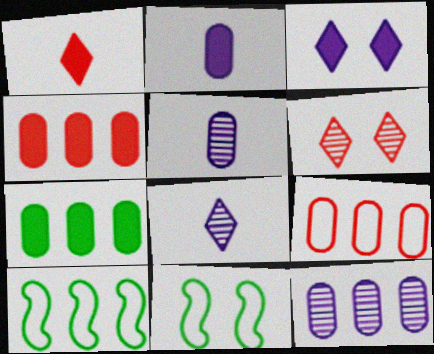[[1, 11, 12], 
[2, 6, 10], 
[4, 8, 11], 
[7, 9, 12]]